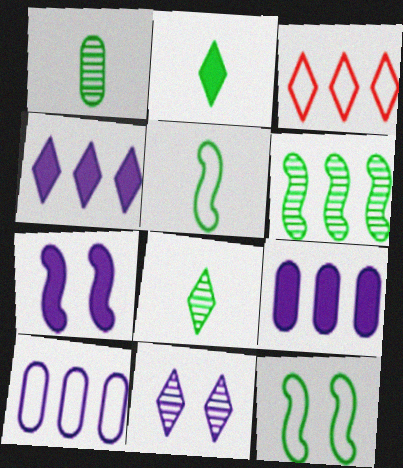[[1, 2, 5], 
[1, 3, 7], 
[2, 3, 11], 
[3, 6, 9]]